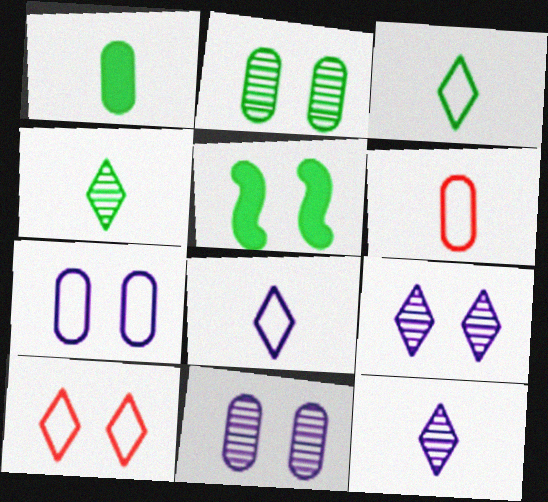[[5, 10, 11]]